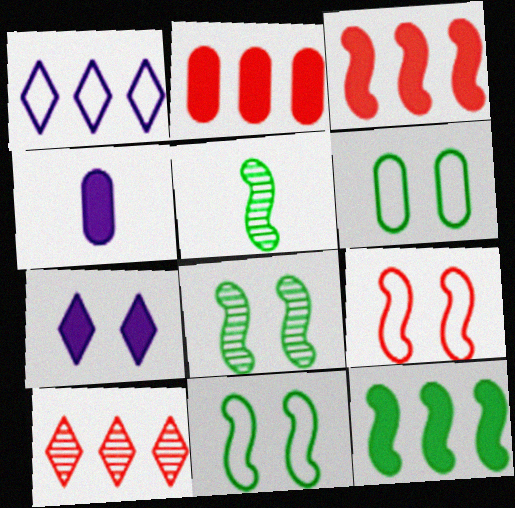[[4, 10, 11], 
[5, 11, 12]]